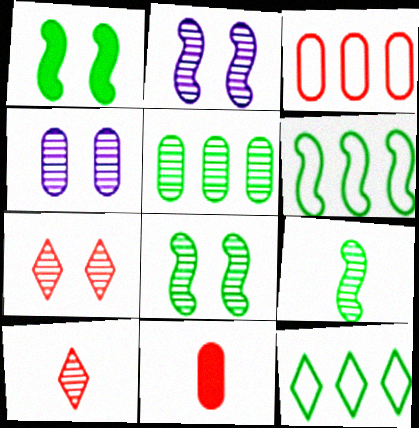[[1, 6, 9], 
[2, 5, 10], 
[2, 11, 12], 
[4, 7, 8]]